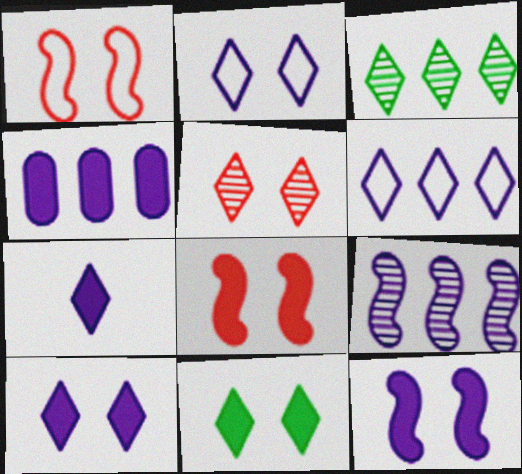[[2, 5, 11], 
[4, 6, 9], 
[4, 7, 12]]